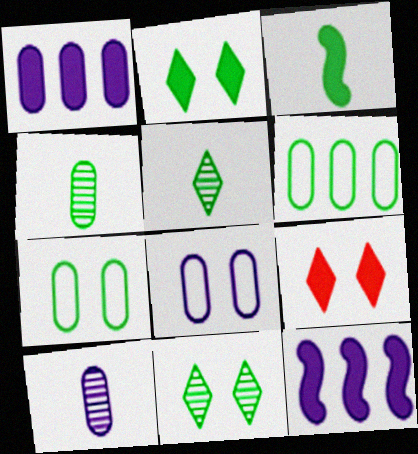[[1, 3, 9], 
[1, 8, 10], 
[3, 6, 11]]